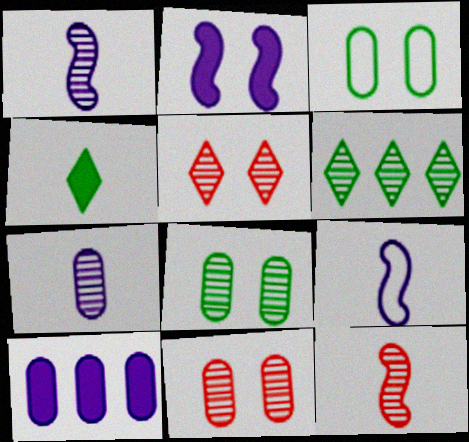[[1, 6, 11], 
[2, 3, 5]]